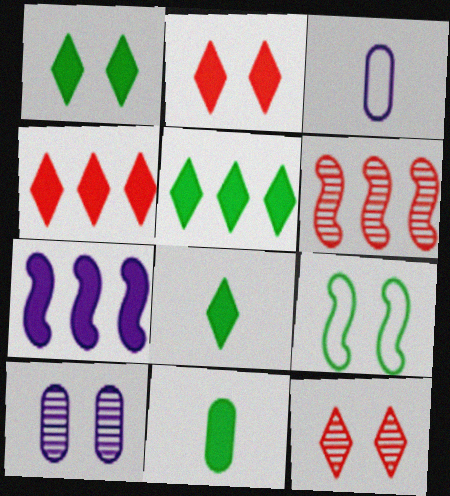[[1, 3, 6], 
[1, 5, 8], 
[2, 7, 11], 
[2, 9, 10]]